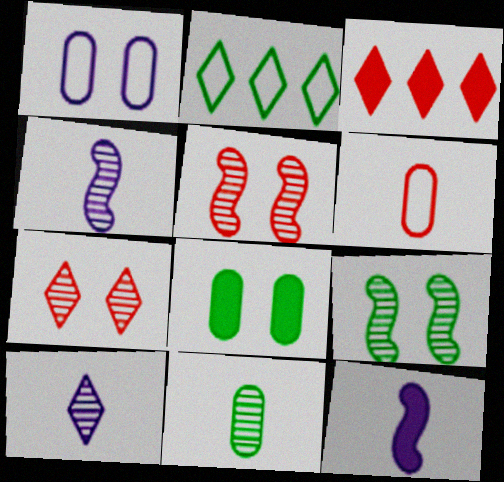[[3, 5, 6], 
[3, 8, 12]]